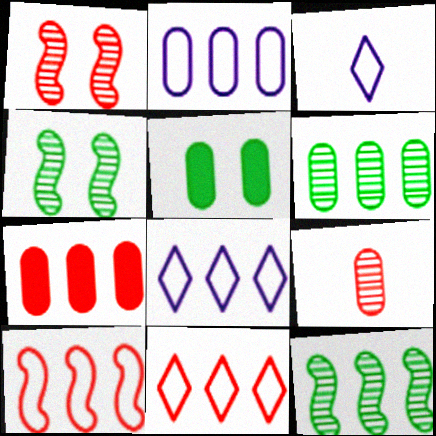[[2, 5, 9], 
[2, 6, 7], 
[3, 4, 7], 
[7, 8, 12]]